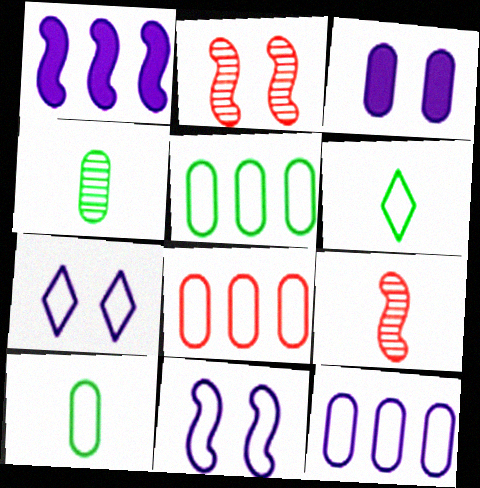[[3, 4, 8], 
[5, 8, 12], 
[6, 8, 11]]